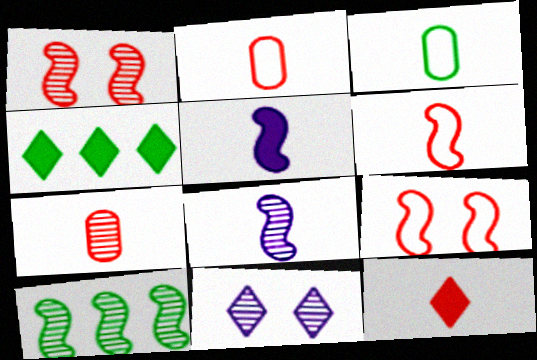[[1, 8, 10], 
[3, 8, 12], 
[5, 9, 10], 
[6, 7, 12], 
[7, 10, 11]]